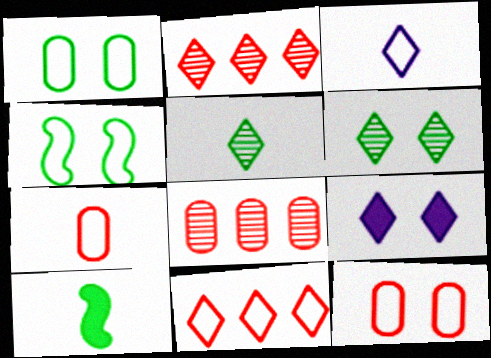[[5, 9, 11]]